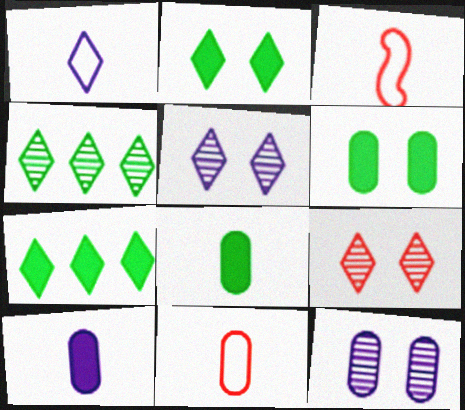[[1, 7, 9], 
[3, 7, 12]]